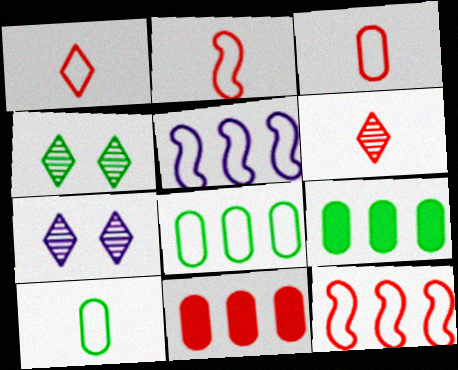[[1, 2, 3], 
[2, 7, 9]]